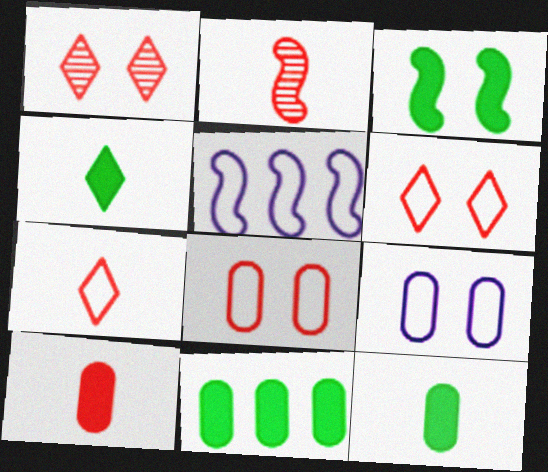[[1, 3, 9], 
[1, 5, 12], 
[2, 3, 5], 
[2, 7, 10], 
[3, 4, 11]]